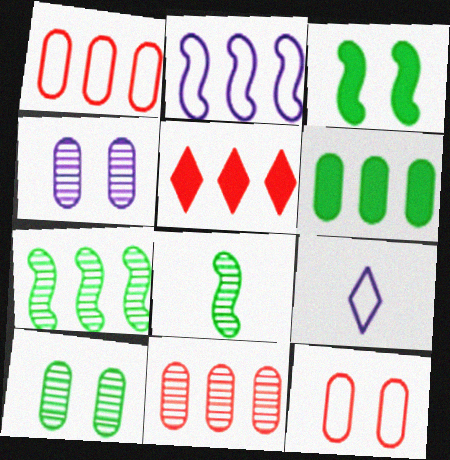[[3, 9, 11]]